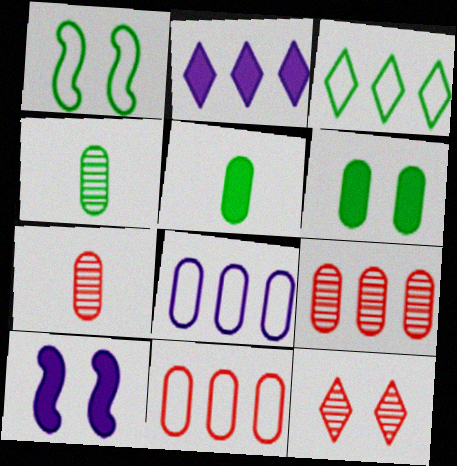[[1, 2, 7], 
[3, 7, 10], 
[6, 7, 8]]